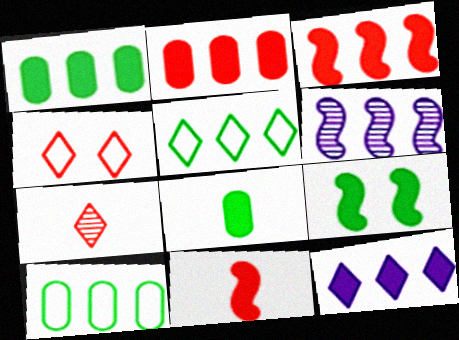[[1, 3, 12], 
[2, 5, 6], 
[4, 6, 8]]